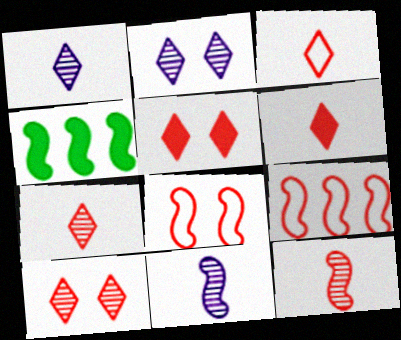[[3, 6, 7], 
[4, 8, 11]]